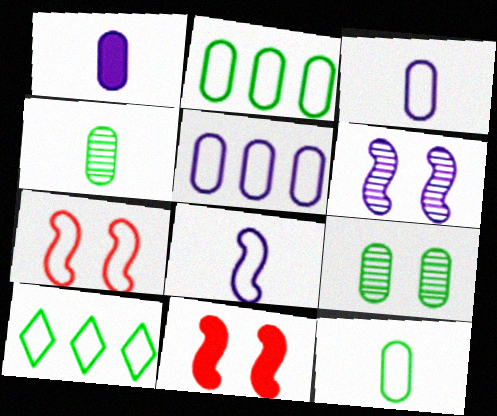[[3, 7, 10]]